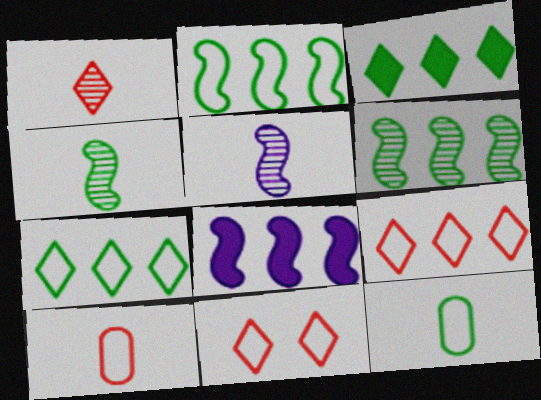[]